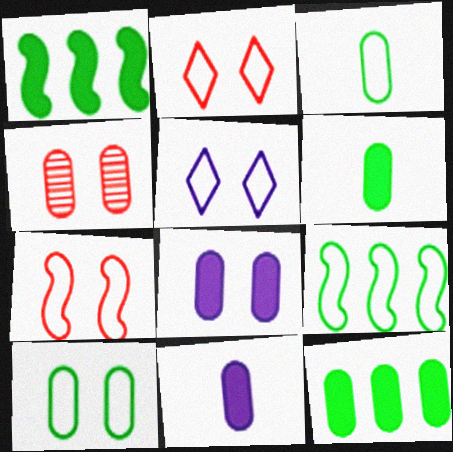[[4, 8, 10], 
[5, 7, 10]]